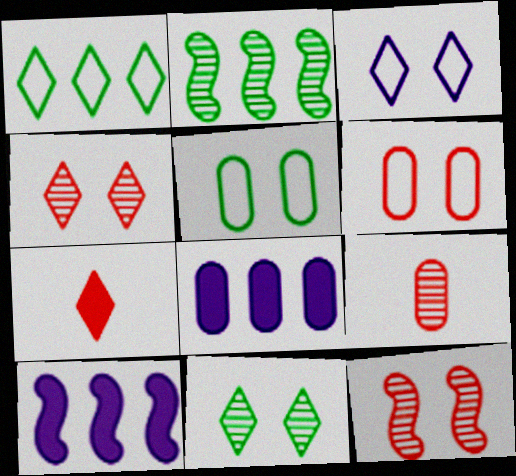[[5, 8, 9]]